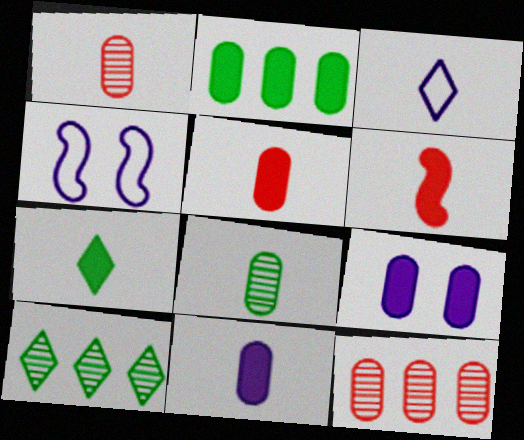[[2, 5, 9], 
[3, 6, 8], 
[4, 5, 10], 
[4, 7, 12], 
[6, 7, 11]]